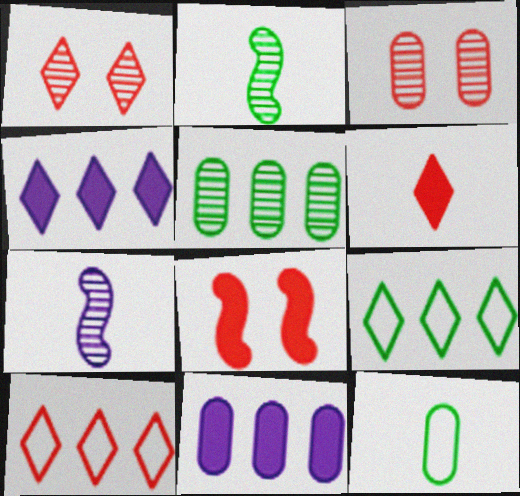[[1, 5, 7], 
[1, 6, 10], 
[3, 11, 12], 
[6, 7, 12]]